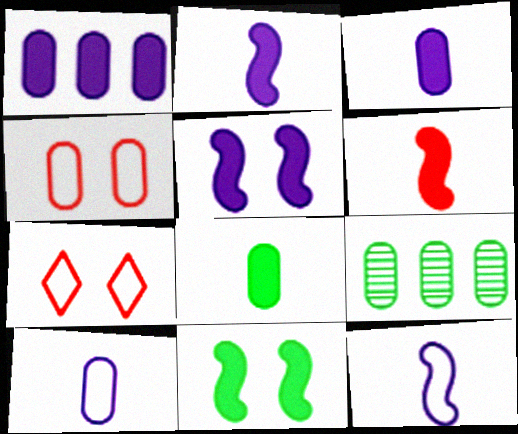[[2, 7, 9], 
[3, 4, 9]]